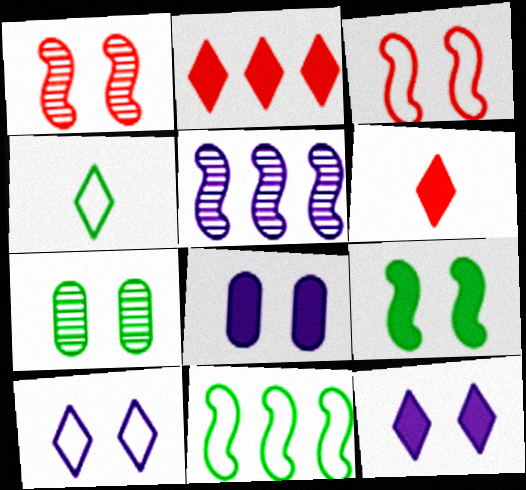[[3, 7, 12]]